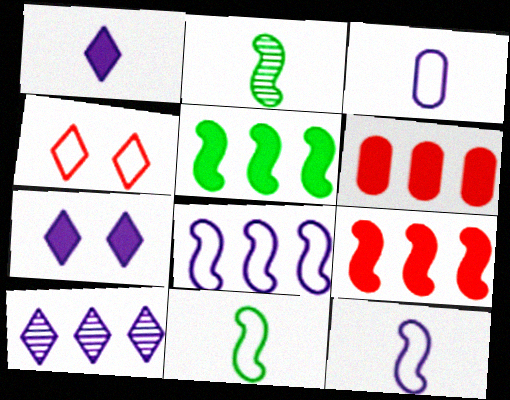[]